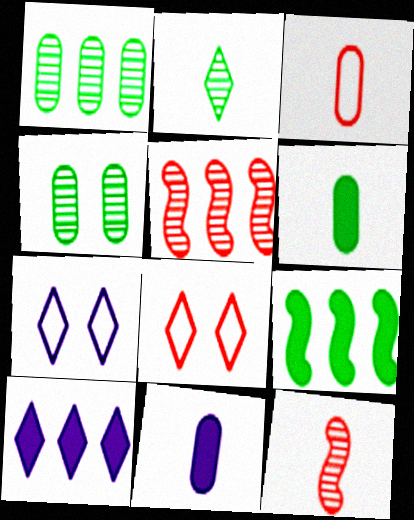[[2, 8, 10], 
[5, 6, 7]]